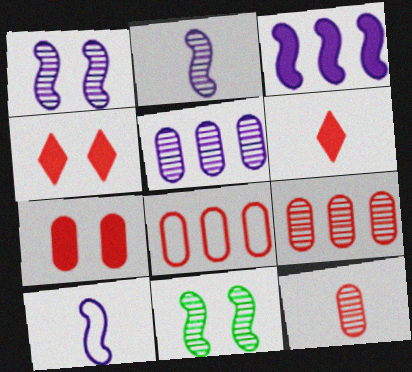[[1, 3, 10], 
[7, 8, 12]]